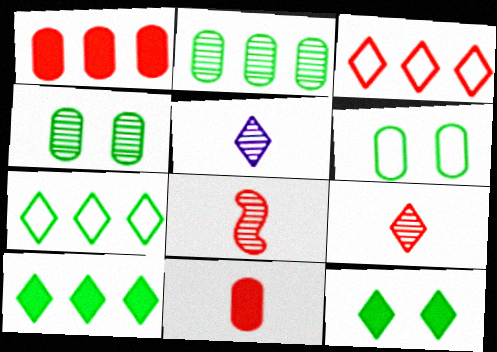[[3, 5, 12]]